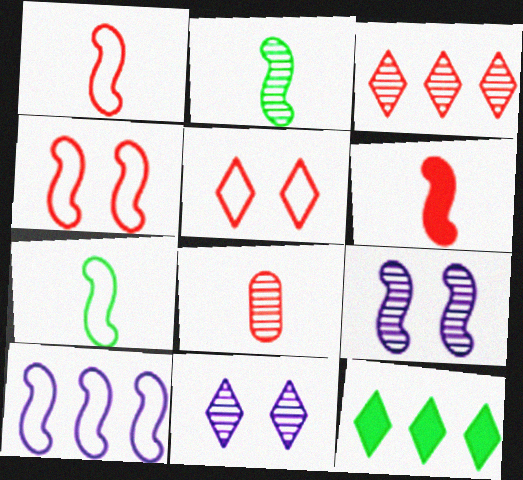[[4, 7, 10]]